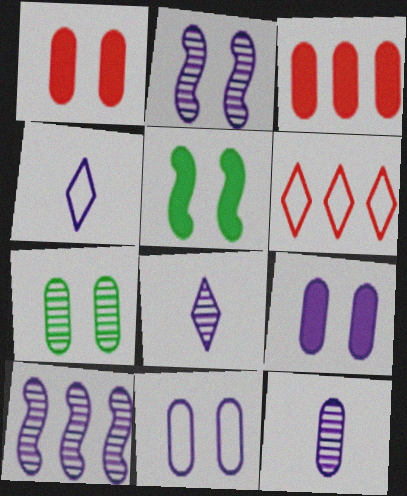[[1, 7, 11], 
[4, 9, 10], 
[5, 6, 12]]